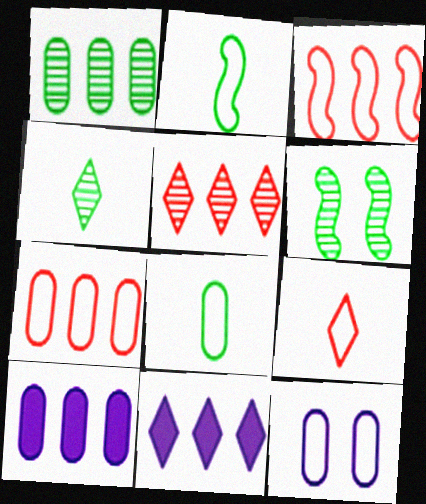[[1, 3, 11], 
[1, 4, 6], 
[1, 7, 10], 
[6, 9, 10], 
[7, 8, 12]]